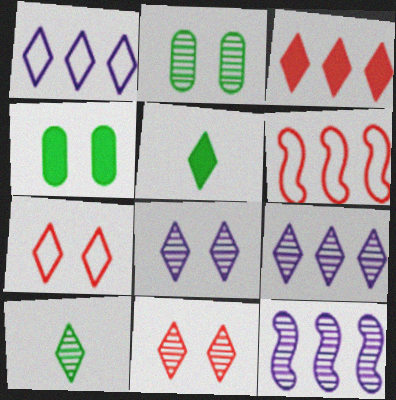[[1, 5, 11], 
[5, 7, 9], 
[9, 10, 11]]